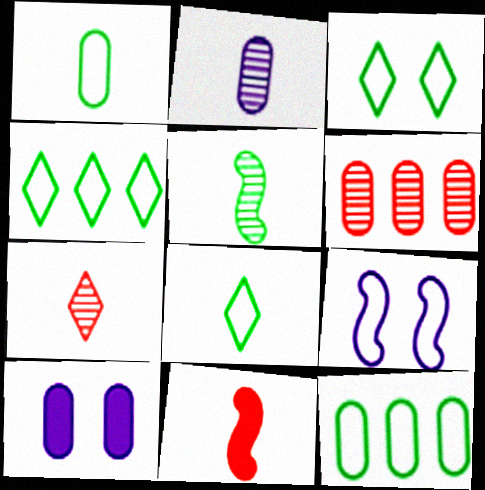[[1, 6, 10], 
[2, 5, 7], 
[2, 8, 11], 
[3, 4, 8]]